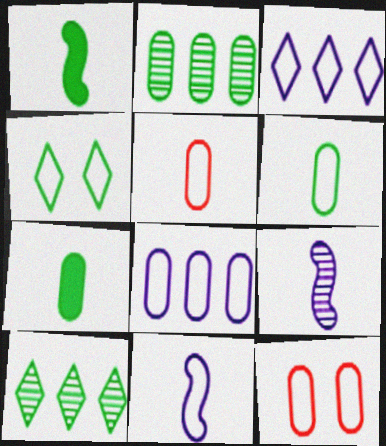[[1, 2, 4], 
[6, 8, 12]]